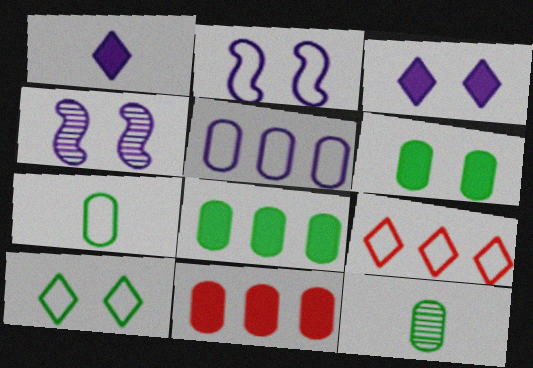[[1, 4, 5], 
[2, 7, 9]]